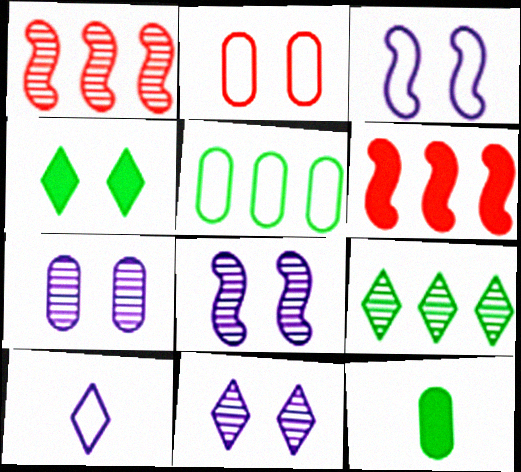[[2, 4, 8], 
[7, 8, 11]]